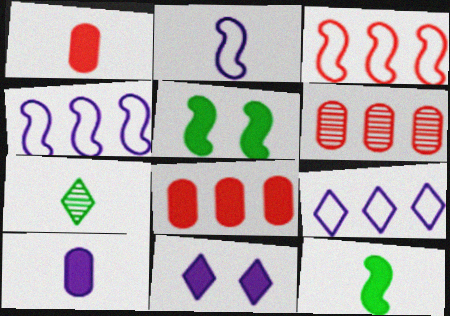[[1, 2, 7], 
[8, 11, 12]]